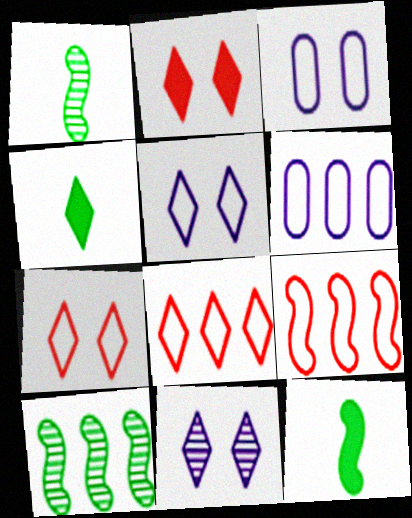[[1, 2, 6], 
[4, 8, 11]]